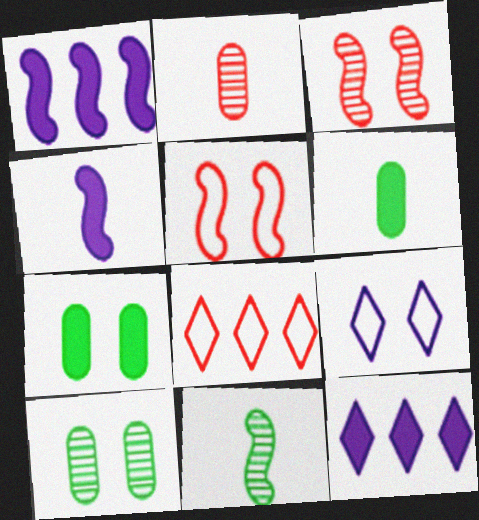[[1, 5, 11], 
[3, 7, 9], 
[4, 8, 10]]